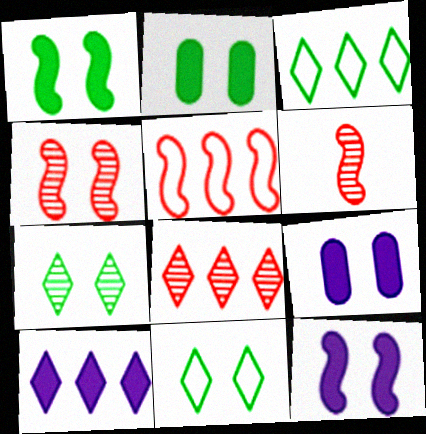[[3, 6, 9], 
[3, 8, 10], 
[4, 9, 11]]